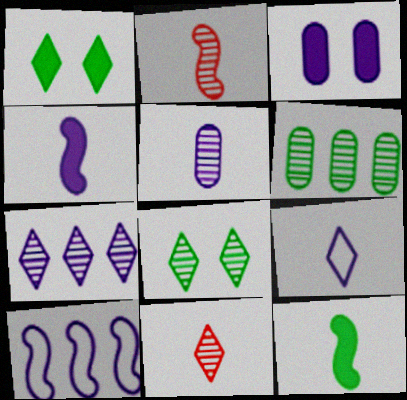[[4, 5, 9], 
[7, 8, 11]]